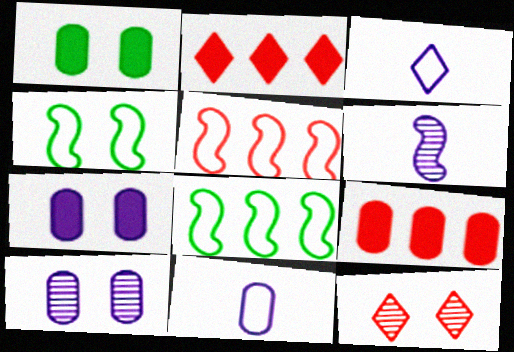[[4, 7, 12]]